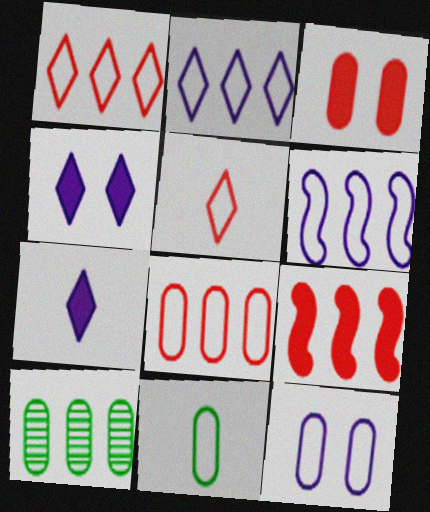[[2, 9, 10], 
[8, 11, 12]]